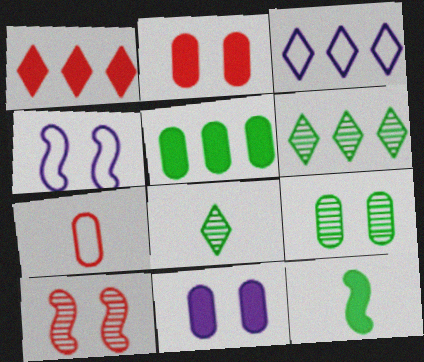[[1, 3, 6], 
[1, 7, 10], 
[1, 11, 12]]